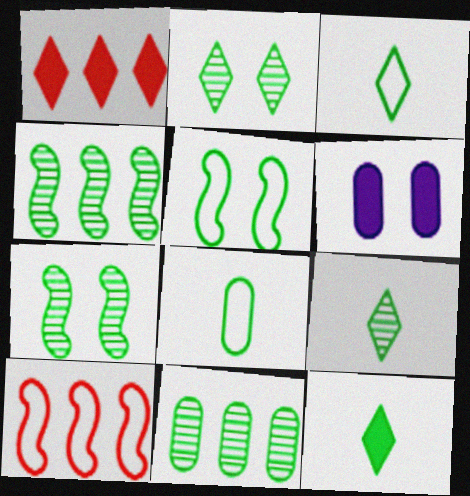[[3, 9, 12], 
[5, 11, 12], 
[6, 9, 10], 
[7, 9, 11]]